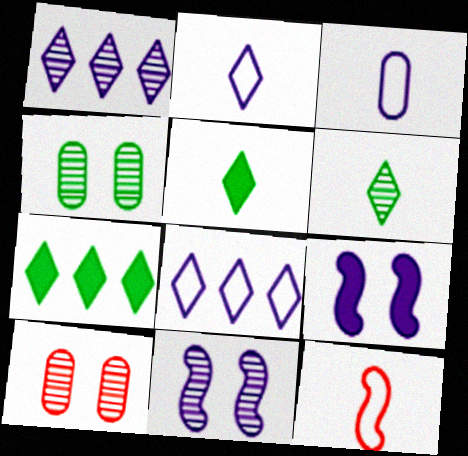[[1, 3, 9]]